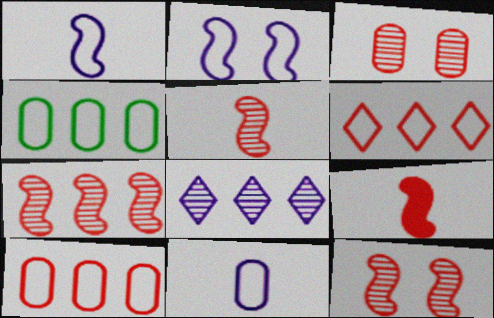[[3, 6, 9], 
[5, 7, 12]]